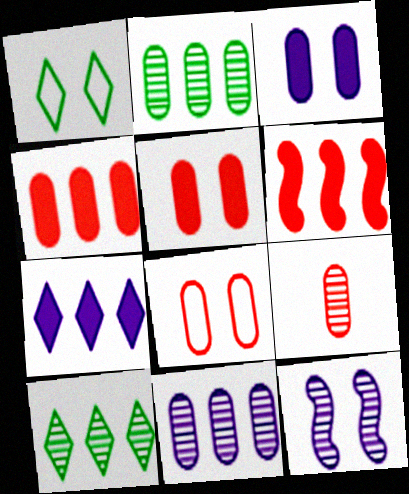[[1, 5, 12], 
[4, 8, 9], 
[9, 10, 12]]